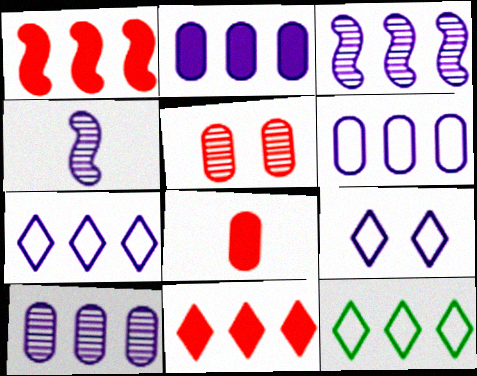[[1, 10, 12], 
[2, 3, 7], 
[2, 4, 9], 
[2, 6, 10]]